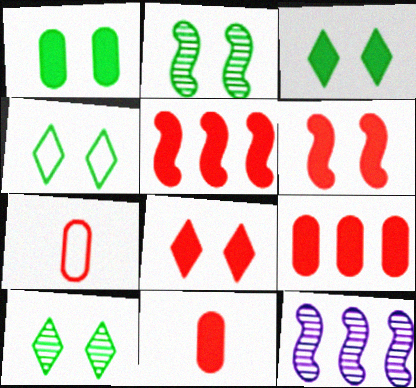[[1, 2, 4], 
[3, 4, 10], 
[3, 7, 12], 
[4, 11, 12], 
[5, 8, 11]]